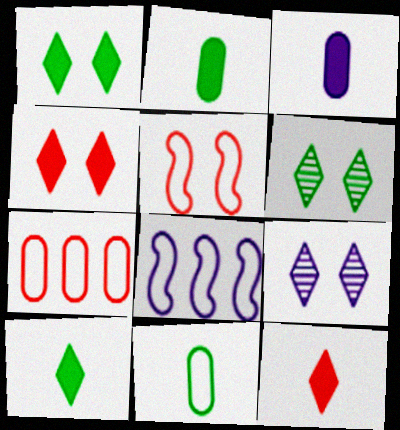[[3, 8, 9]]